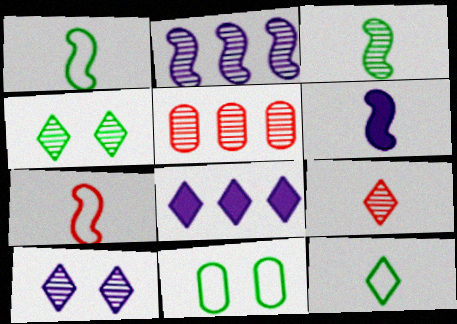[[3, 5, 10], 
[3, 6, 7]]